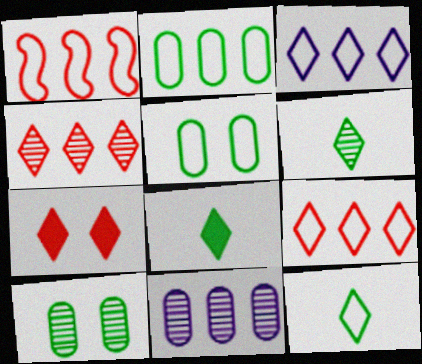[[1, 2, 3], 
[3, 6, 7], 
[6, 8, 12]]